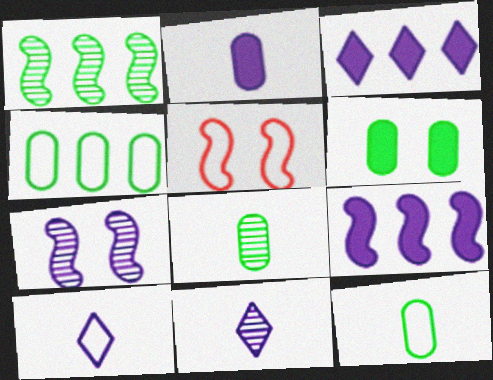[[3, 5, 8], 
[4, 5, 10], 
[4, 6, 8]]